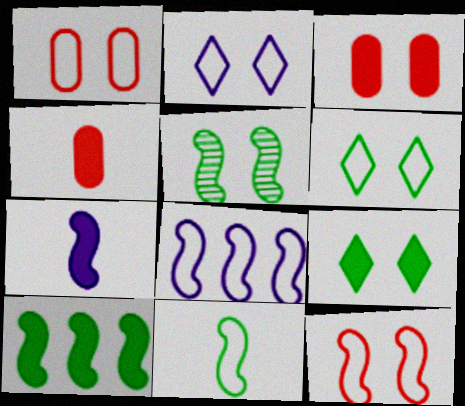[[2, 3, 5], 
[5, 10, 11], 
[8, 11, 12]]